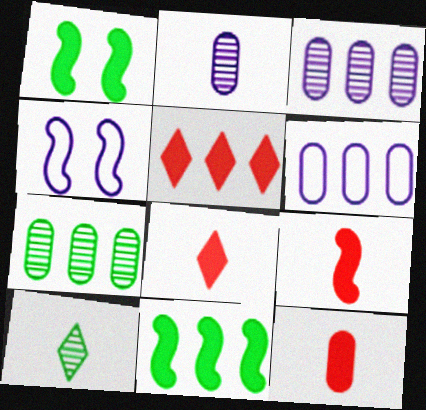[[4, 7, 8], 
[8, 9, 12]]